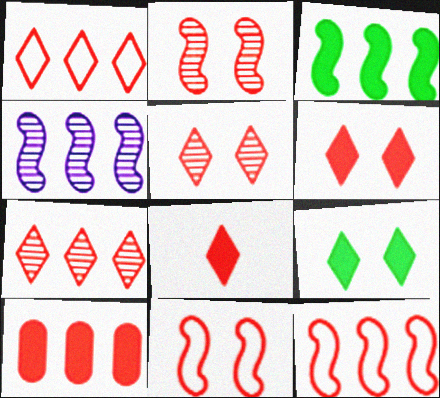[[1, 5, 8], 
[3, 4, 12], 
[7, 10, 12]]